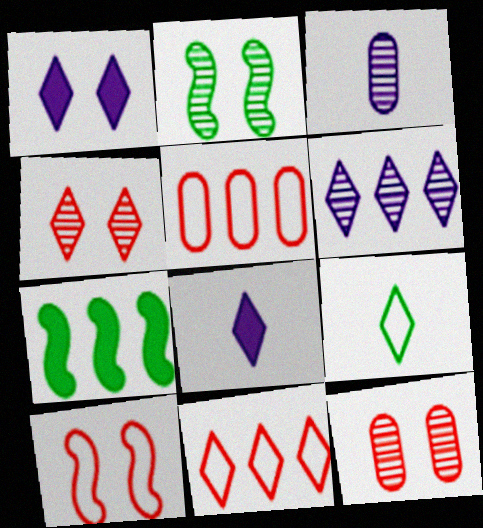[[2, 5, 8], 
[5, 6, 7]]